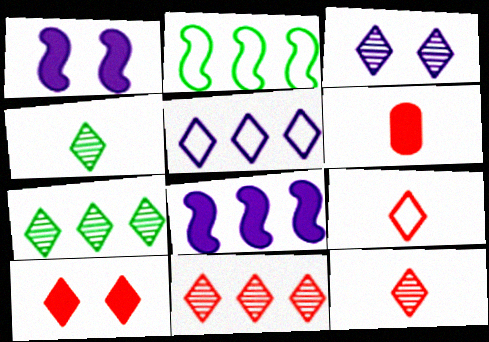[[2, 3, 6], 
[3, 4, 11], 
[3, 7, 12], 
[4, 5, 10], 
[9, 10, 11]]